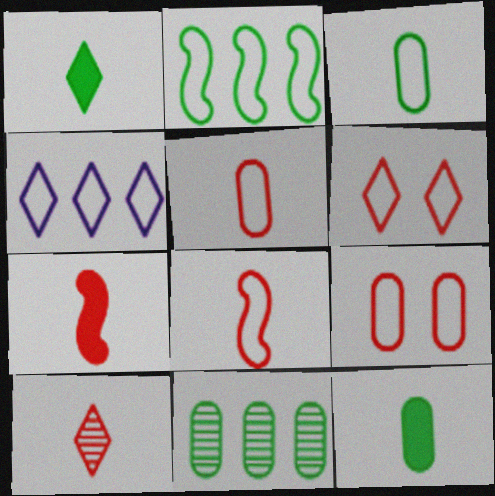[[5, 7, 10]]